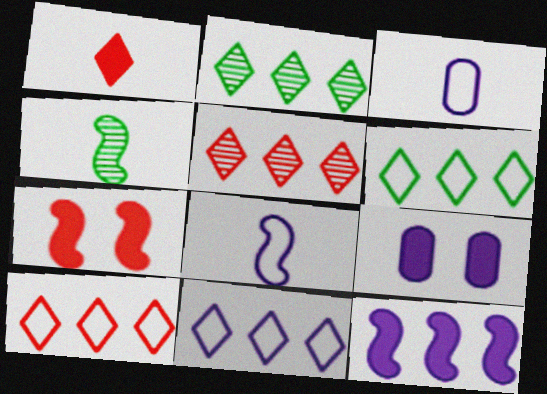[[1, 3, 4], 
[2, 3, 7], 
[4, 9, 10], 
[6, 10, 11]]